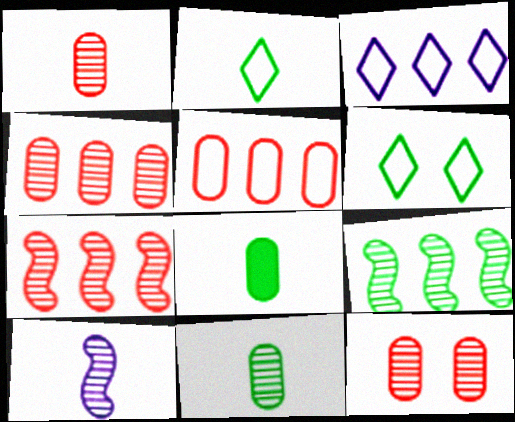[[1, 4, 12], 
[6, 8, 9]]